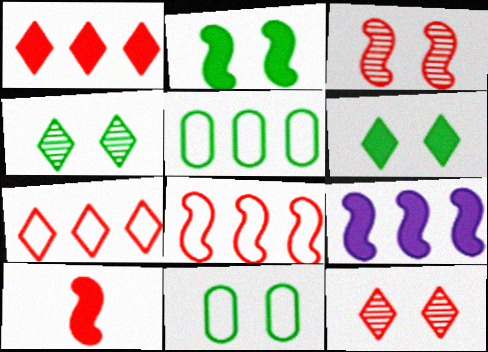[[2, 4, 11], 
[2, 9, 10], 
[3, 8, 10]]